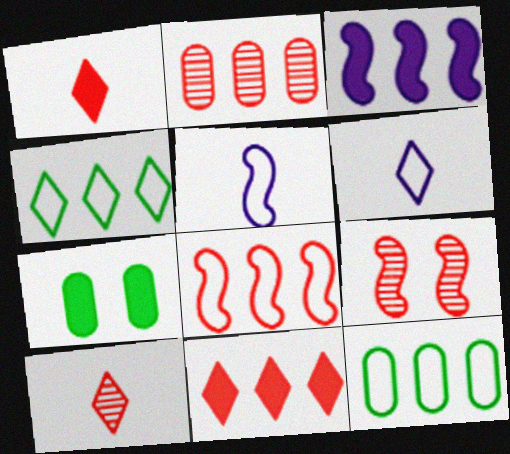[[1, 3, 7], 
[2, 3, 4], 
[2, 8, 11], 
[2, 9, 10]]